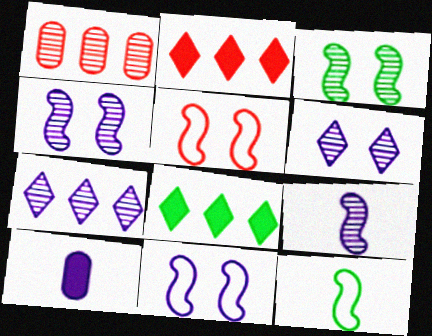[[7, 10, 11]]